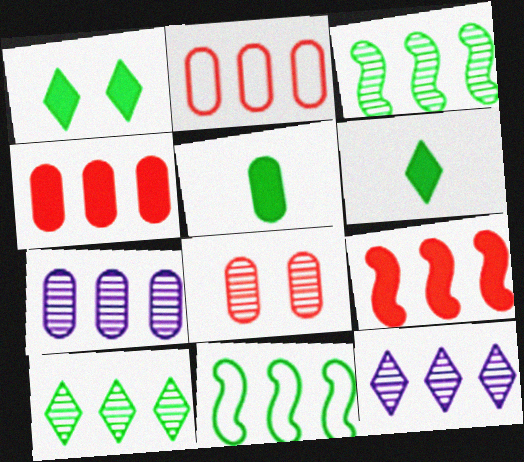[[4, 11, 12]]